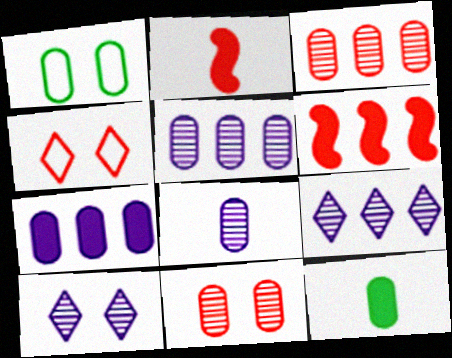[[1, 2, 9], 
[2, 3, 4]]